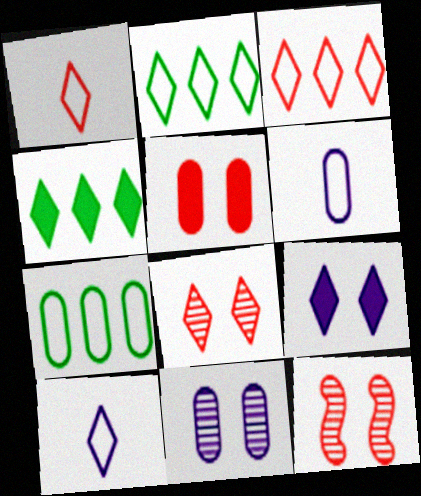[[4, 6, 12], 
[4, 8, 10]]